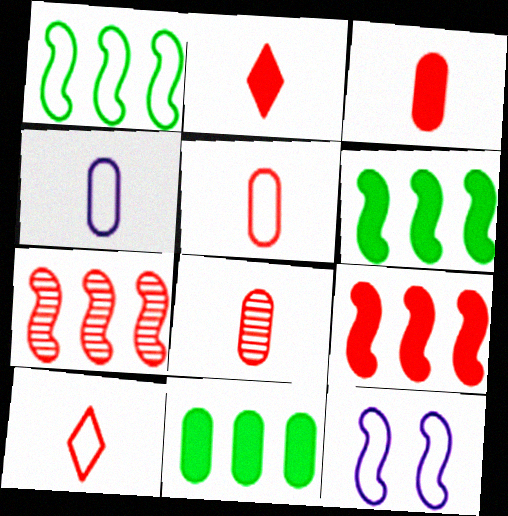[[3, 5, 8]]